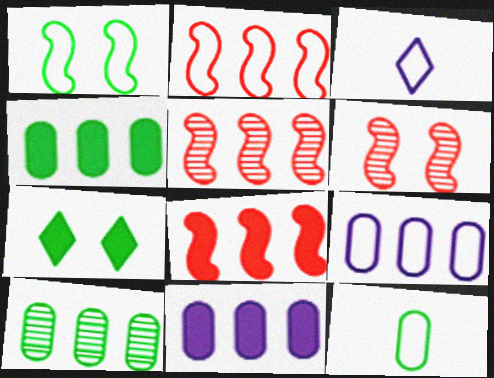[[2, 5, 8], 
[3, 4, 6]]